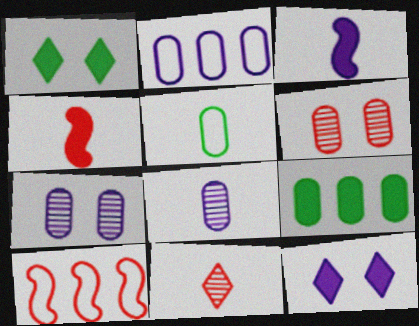[[1, 8, 10], 
[3, 5, 11], 
[4, 9, 12]]